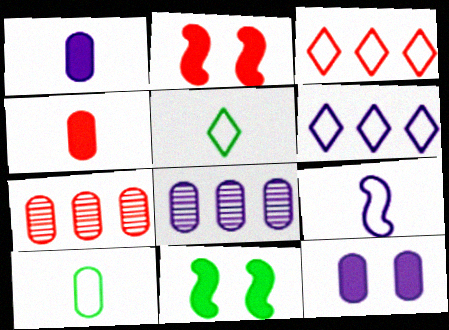[[2, 5, 8], 
[7, 10, 12]]